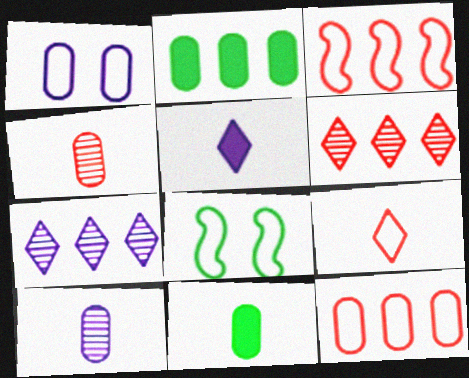[[1, 2, 4], 
[2, 3, 7]]